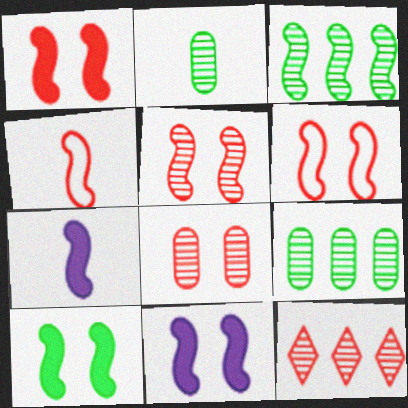[[1, 5, 6], 
[1, 10, 11], 
[3, 4, 11], 
[3, 6, 7]]